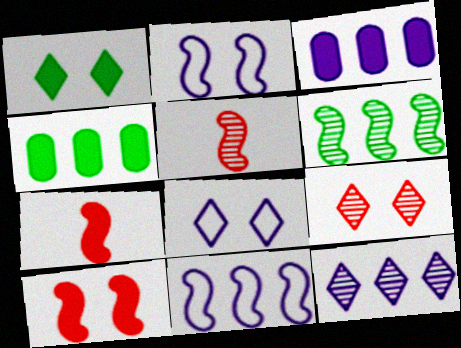[[1, 3, 7], 
[1, 8, 9], 
[2, 6, 7], 
[3, 11, 12], 
[4, 5, 8]]